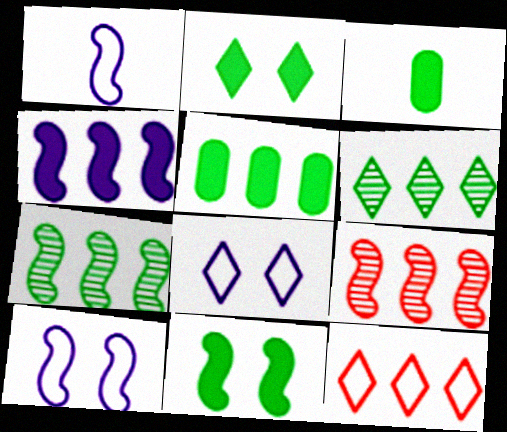[[1, 9, 11], 
[3, 8, 9]]